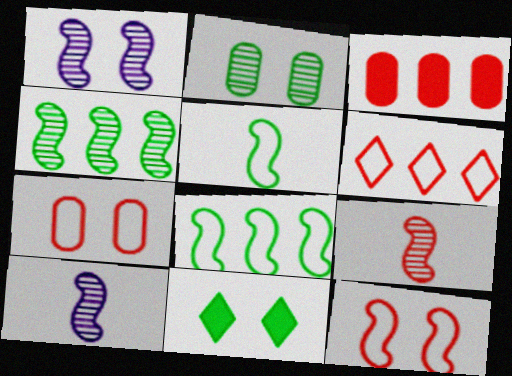[[1, 4, 9], 
[1, 7, 11]]